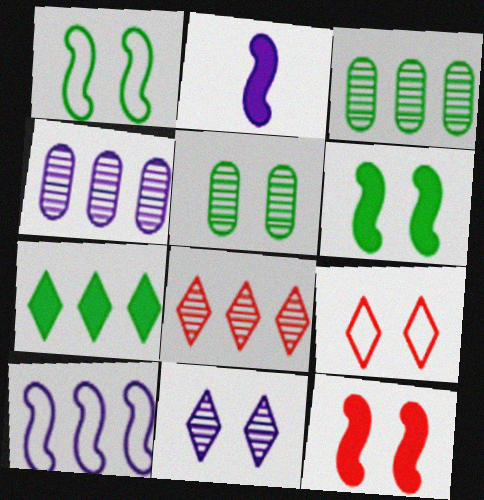[[2, 3, 9]]